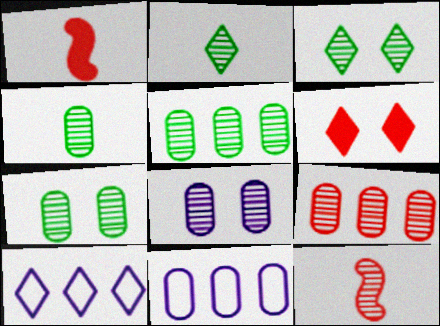[[1, 3, 11], 
[1, 7, 10], 
[2, 6, 10], 
[4, 5, 7], 
[4, 8, 9]]